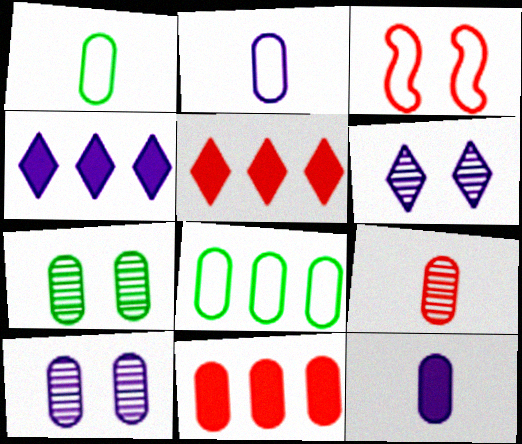[[1, 9, 12], 
[1, 10, 11], 
[2, 7, 11], 
[3, 5, 9]]